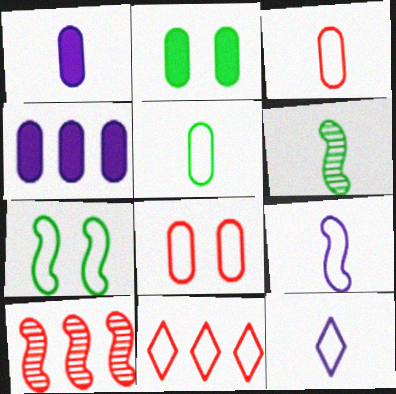[[2, 10, 12]]